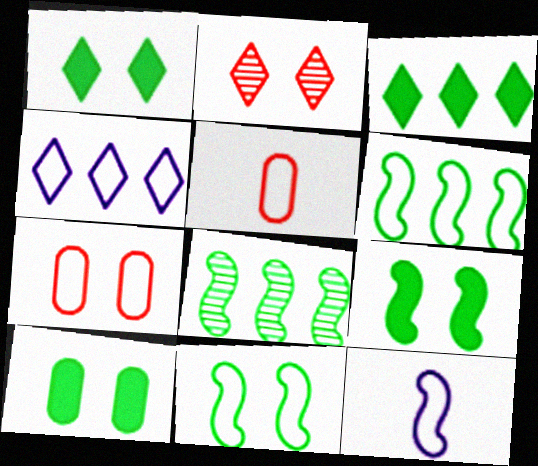[[1, 9, 10], 
[4, 5, 11]]